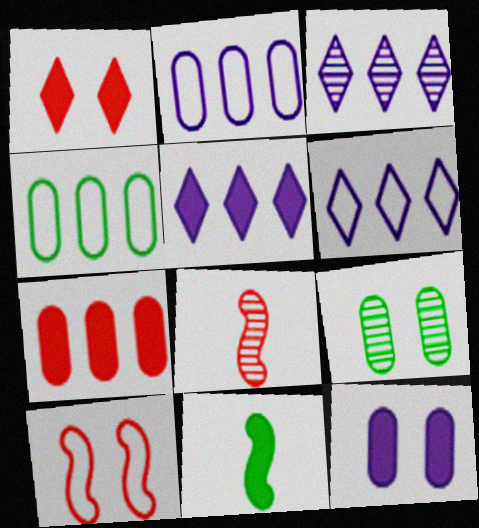[[3, 5, 6], 
[3, 8, 9]]